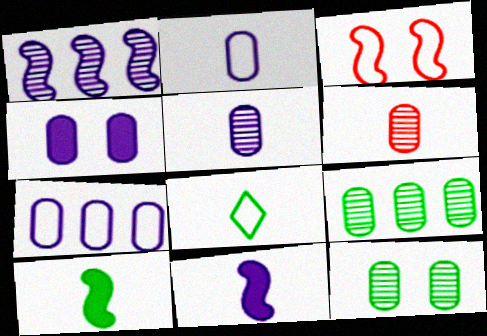[[1, 3, 10], 
[3, 7, 8], 
[4, 5, 7], 
[6, 8, 11]]